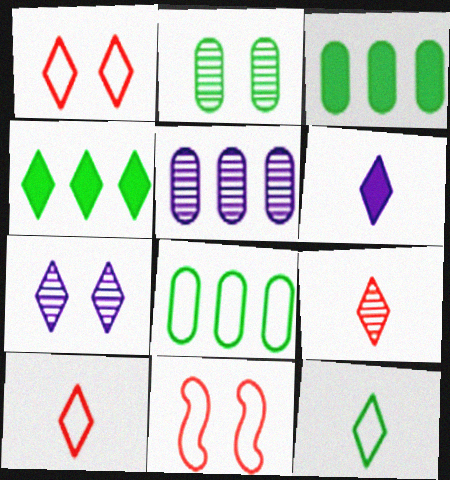[[4, 7, 10], 
[6, 9, 12]]